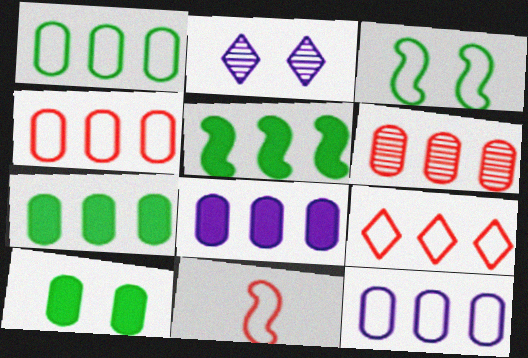[[1, 4, 12], 
[1, 6, 8], 
[2, 7, 11], 
[6, 7, 12]]